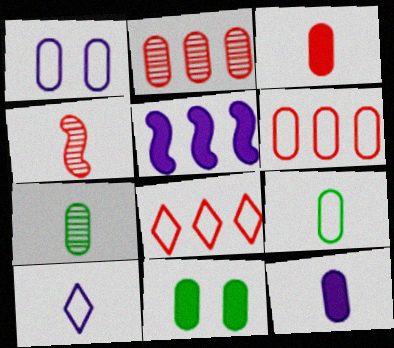[[1, 6, 9]]